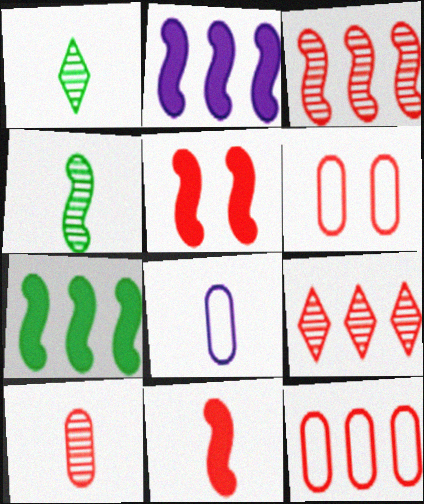[[1, 2, 6], 
[1, 8, 11], 
[6, 9, 11]]